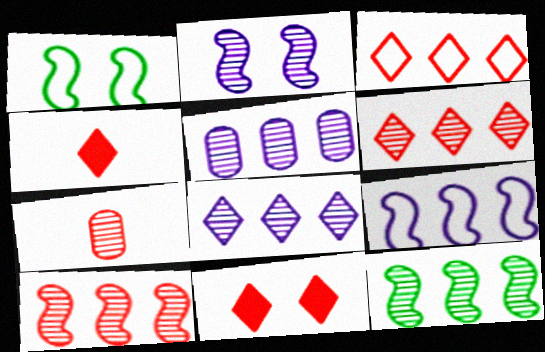[[1, 4, 5], 
[5, 6, 12]]